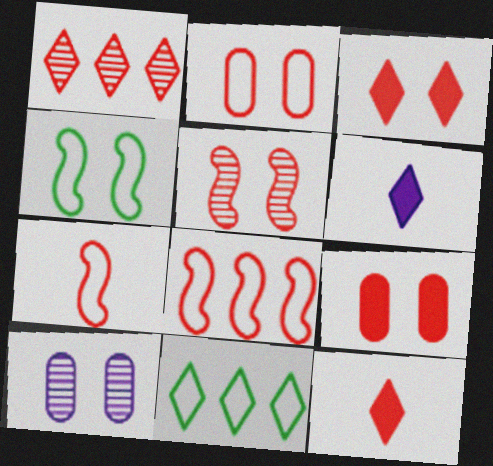[[1, 7, 9], 
[2, 3, 5], 
[3, 4, 10]]